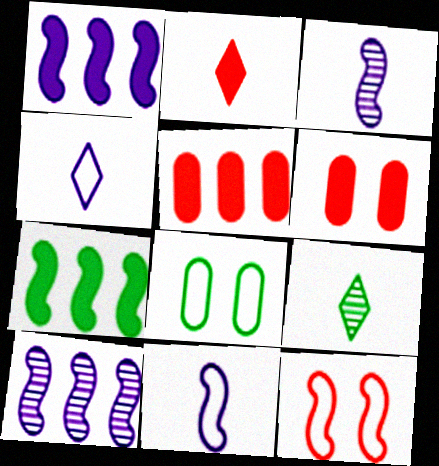[[2, 4, 9], 
[2, 8, 10], 
[3, 7, 12], 
[7, 8, 9]]